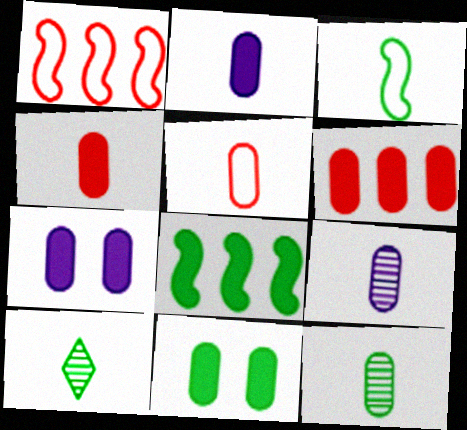[[1, 7, 10], 
[2, 5, 12], 
[2, 6, 11]]